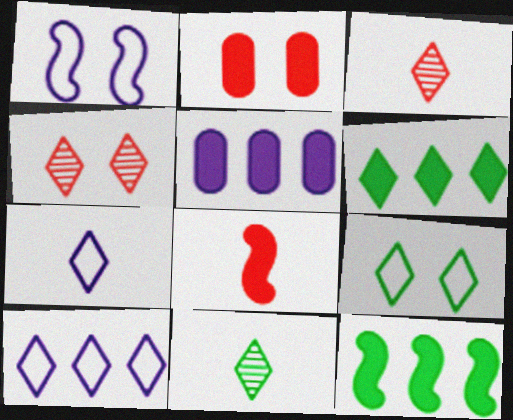[[4, 6, 7], 
[6, 9, 11]]